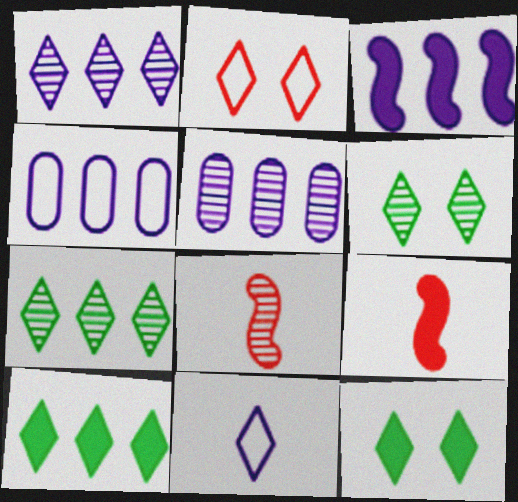[[1, 3, 4], 
[4, 6, 9], 
[4, 8, 12], 
[5, 6, 8]]